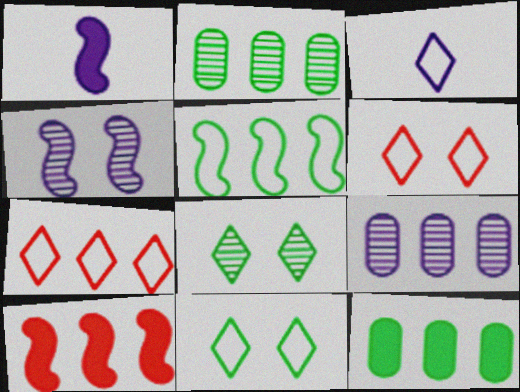[[1, 2, 6], 
[3, 7, 11]]